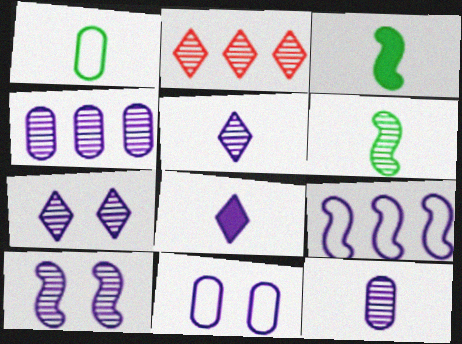[[2, 3, 11], 
[4, 5, 10]]